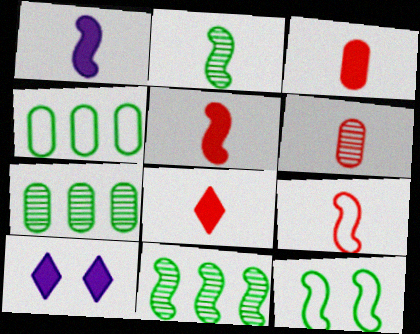[[1, 2, 9], 
[3, 5, 8], 
[6, 8, 9], 
[7, 9, 10]]